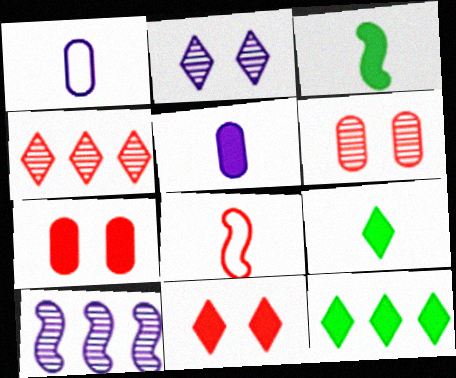[[4, 7, 8]]